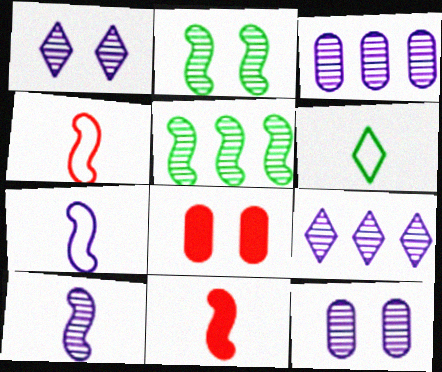[[1, 3, 10], 
[9, 10, 12]]